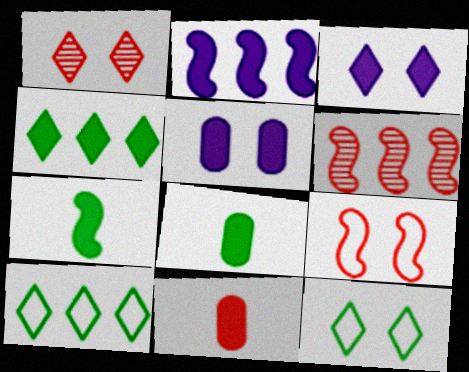[[1, 3, 12]]